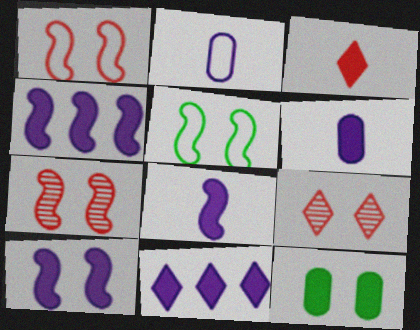[[3, 4, 12], 
[4, 8, 10], 
[5, 7, 10], 
[6, 10, 11]]